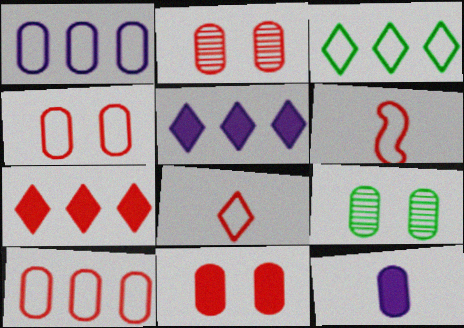[[2, 4, 11], 
[2, 6, 7], 
[5, 6, 9], 
[9, 10, 12]]